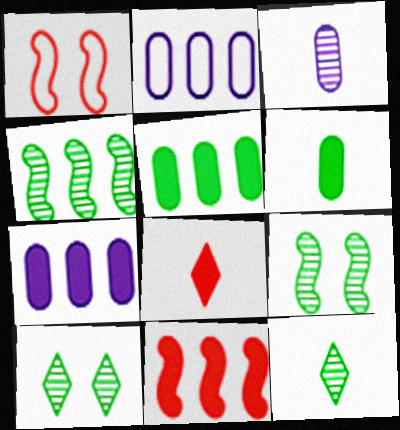[[1, 7, 12], 
[2, 8, 9]]